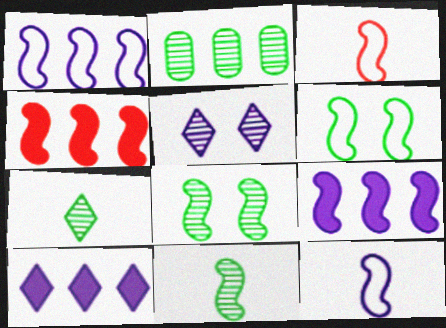[[1, 3, 6], 
[2, 7, 8], 
[3, 8, 9], 
[4, 8, 12]]